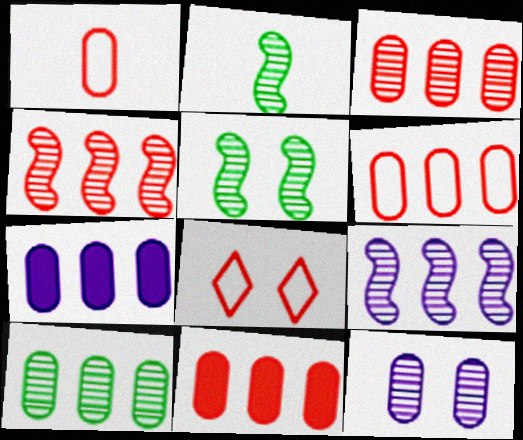[[2, 7, 8], 
[3, 6, 11], 
[6, 7, 10]]